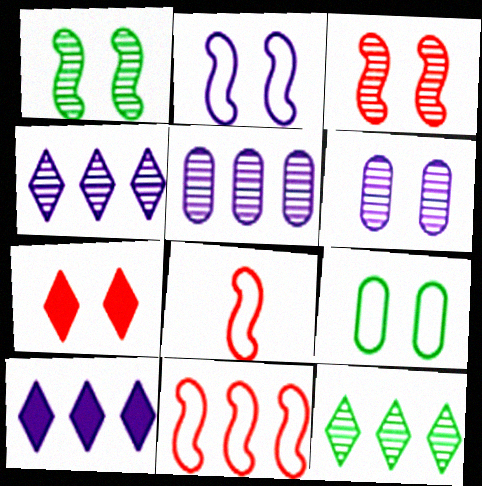[]